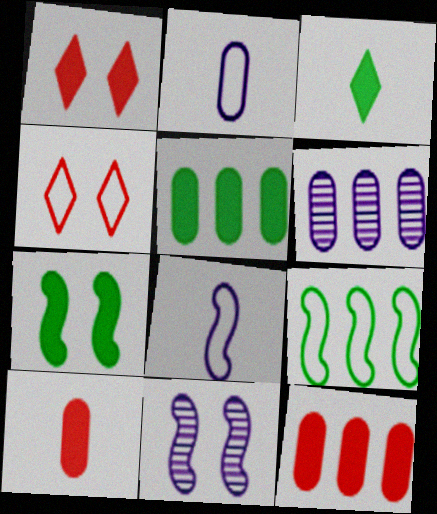[[2, 4, 9], 
[3, 5, 7]]